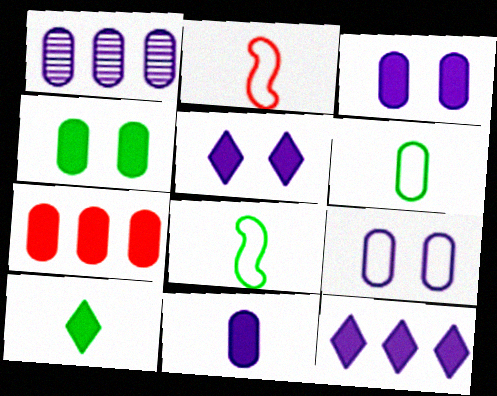[[1, 9, 11], 
[4, 7, 11]]